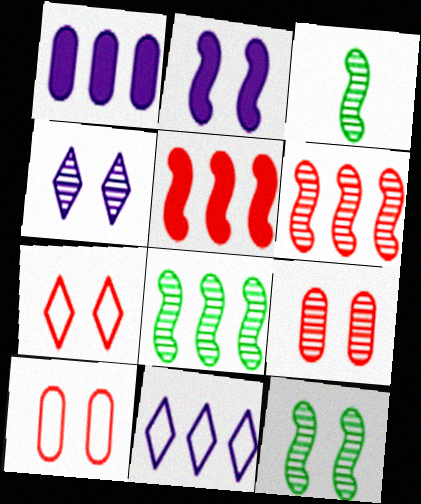[[1, 3, 7], 
[3, 8, 12], 
[4, 9, 12]]